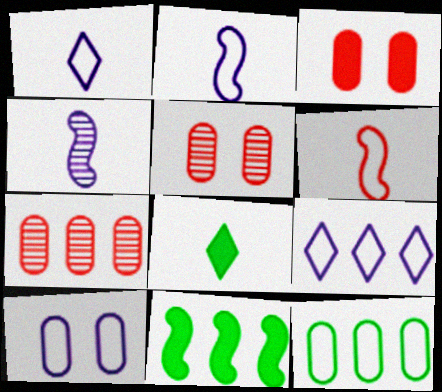[[1, 5, 11], 
[2, 9, 10], 
[7, 9, 11]]